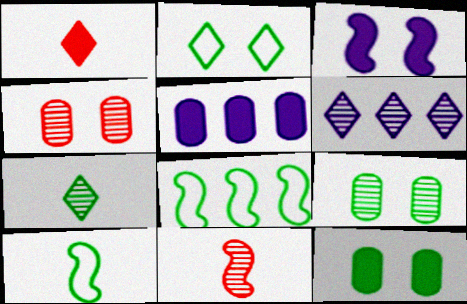[[1, 2, 6], 
[2, 3, 4], 
[2, 5, 11], 
[3, 8, 11], 
[6, 9, 11], 
[7, 8, 12]]